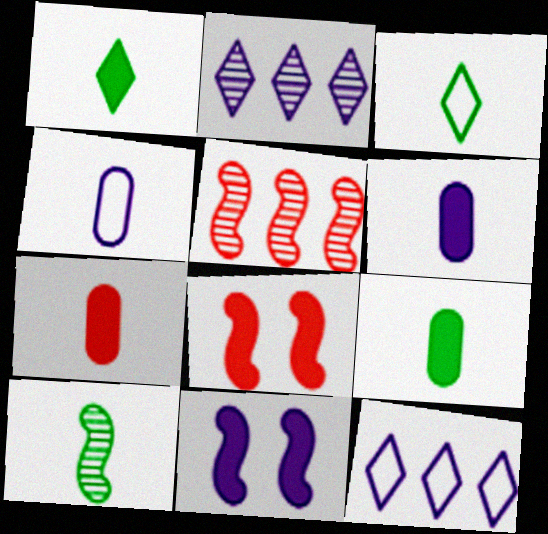[[2, 4, 11], 
[3, 9, 10], 
[6, 7, 9]]